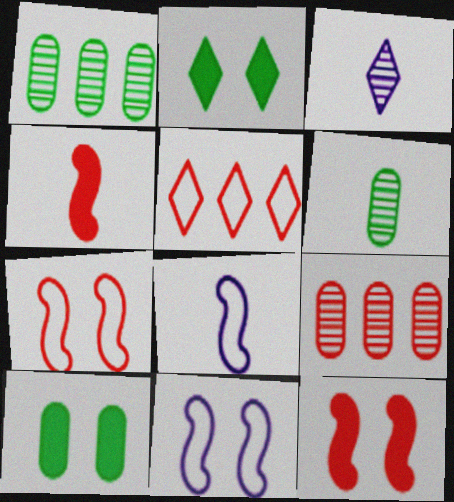[[2, 3, 5], 
[2, 8, 9]]